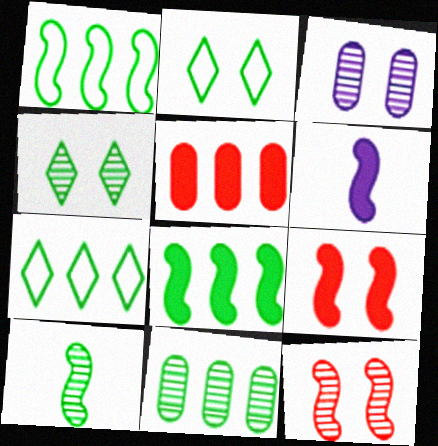[[1, 6, 12], 
[2, 3, 9], 
[3, 4, 12], 
[4, 10, 11], 
[6, 8, 9], 
[7, 8, 11]]